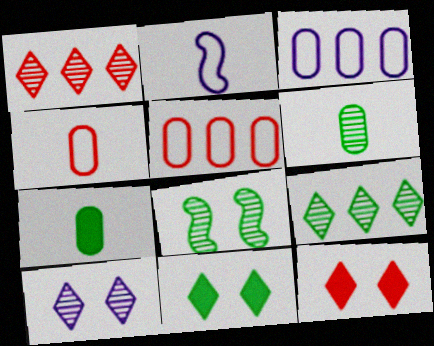[[6, 8, 9]]